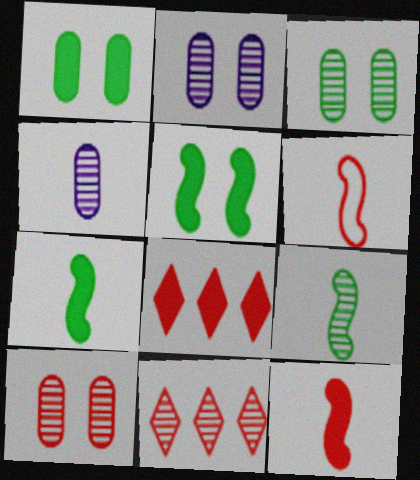[[2, 3, 10], 
[2, 9, 11], 
[6, 8, 10]]